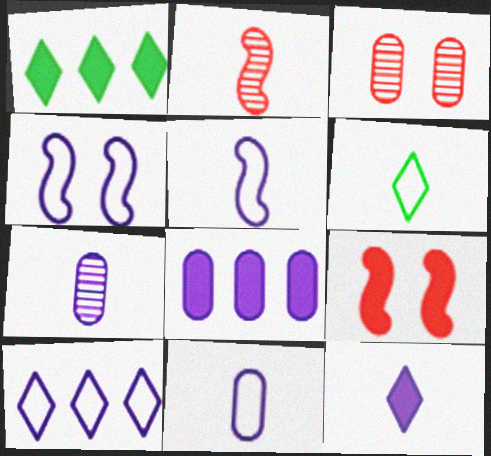[[1, 3, 5], 
[4, 10, 11], 
[5, 7, 12]]